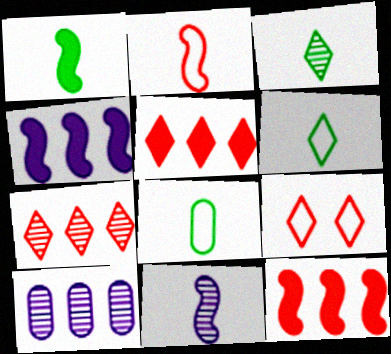[[1, 2, 11], 
[1, 3, 8], 
[1, 9, 10]]